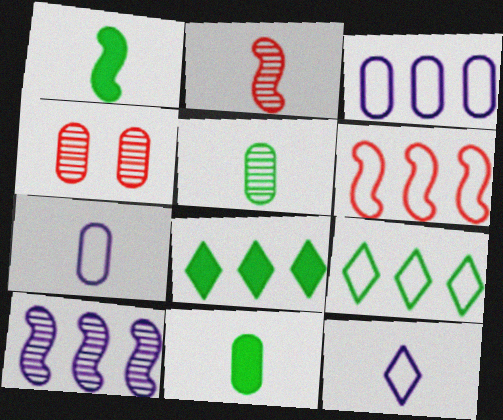[[2, 11, 12], 
[3, 4, 11], 
[3, 6, 9]]